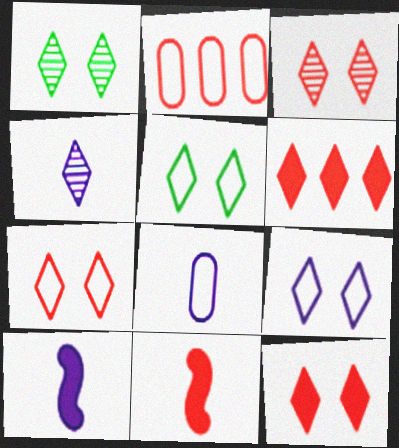[[1, 2, 10], 
[1, 9, 12], 
[2, 3, 11], 
[3, 7, 12], 
[4, 5, 6], 
[4, 8, 10], 
[5, 7, 9]]